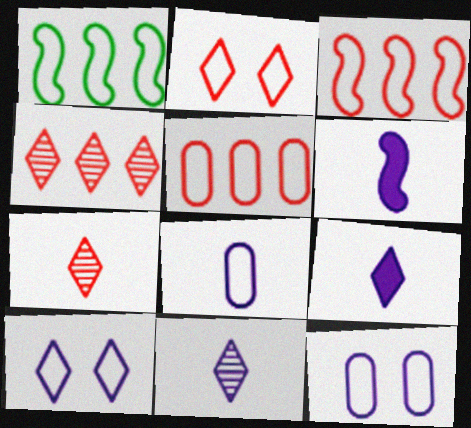[[1, 2, 8], 
[6, 8, 11]]